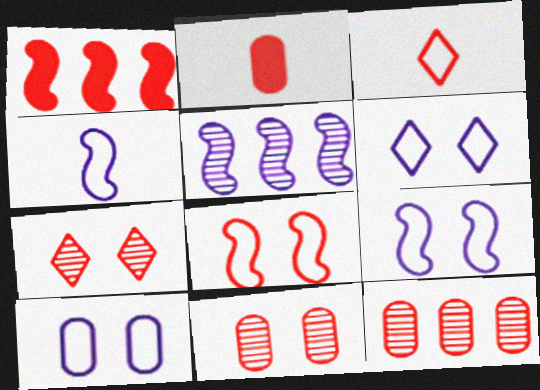[[1, 3, 11], 
[6, 9, 10]]